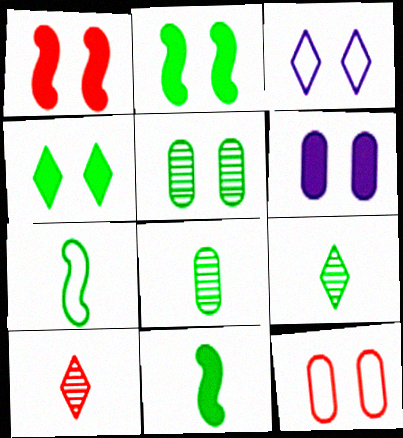[[1, 3, 5], 
[1, 4, 6], 
[5, 6, 12]]